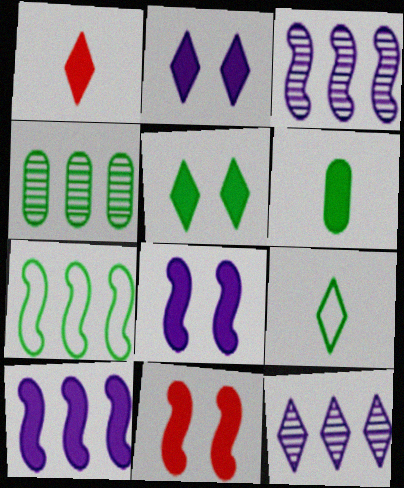[]